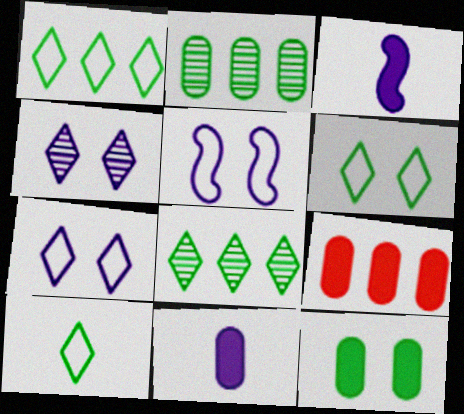[[1, 6, 10], 
[9, 11, 12]]